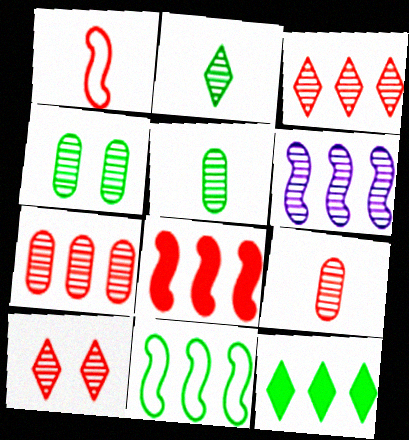[[5, 6, 10], 
[6, 8, 11]]